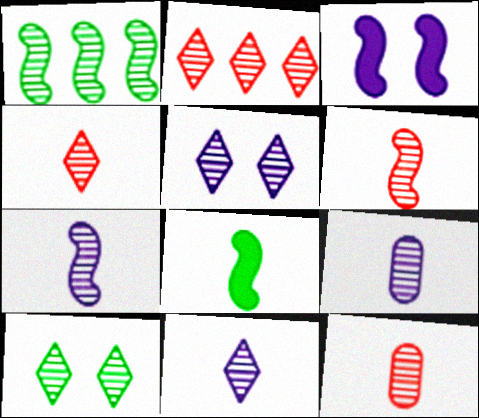[[1, 5, 12], 
[2, 10, 11], 
[4, 6, 12], 
[7, 9, 11]]